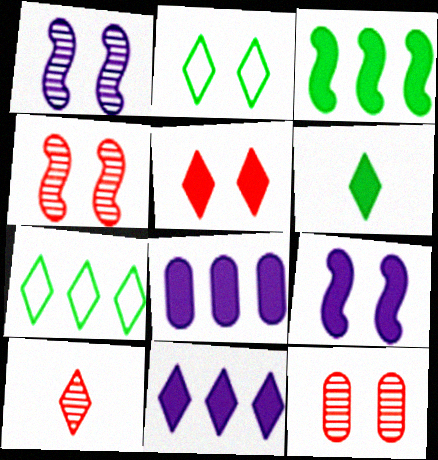[[2, 9, 12], 
[2, 10, 11], 
[5, 6, 11]]